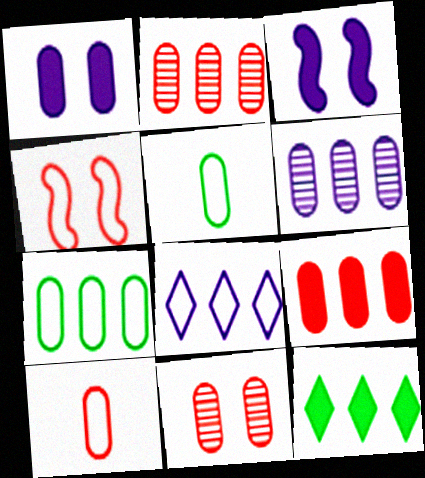[[1, 2, 5], 
[4, 5, 8], 
[6, 7, 9], 
[9, 10, 11]]